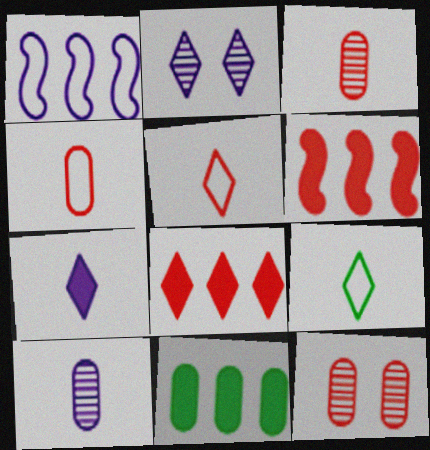[[2, 8, 9], 
[5, 6, 12]]